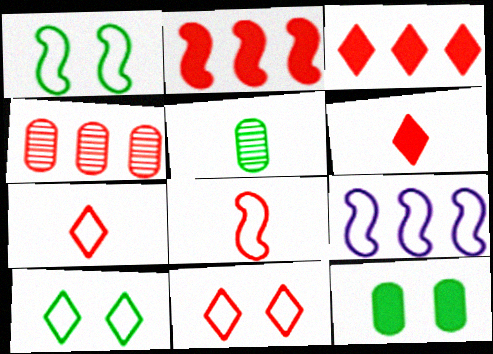[[1, 8, 9]]